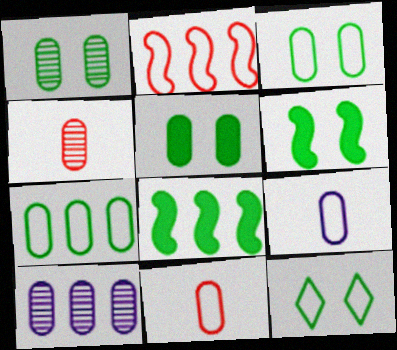[[1, 3, 5], 
[1, 4, 10], 
[1, 6, 12], 
[2, 9, 12], 
[5, 10, 11]]